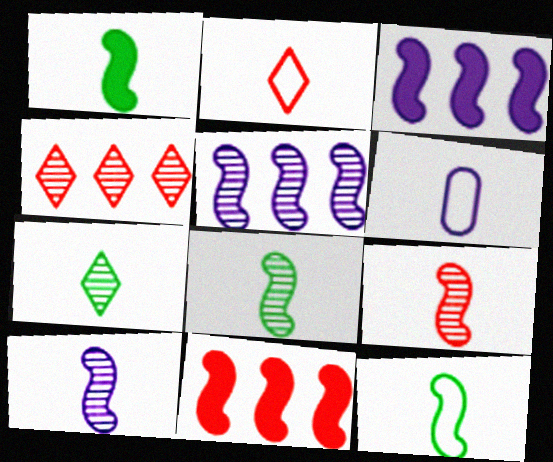[[1, 8, 12], 
[2, 6, 12], 
[8, 9, 10]]